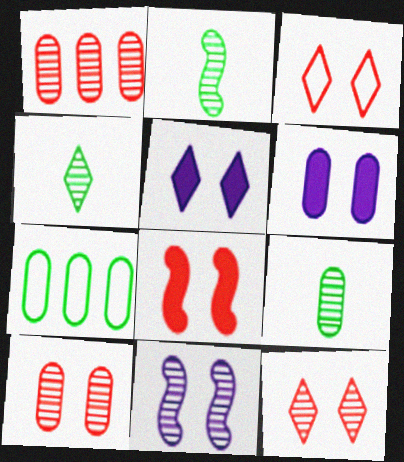[[1, 4, 11], 
[2, 4, 9], 
[3, 8, 10]]